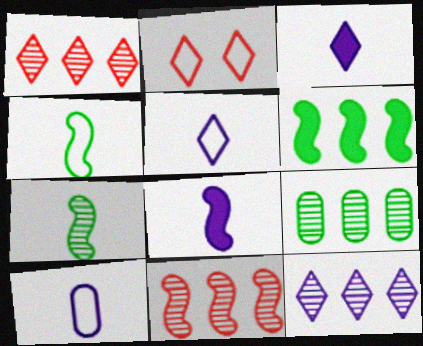[[2, 8, 9], 
[9, 11, 12]]